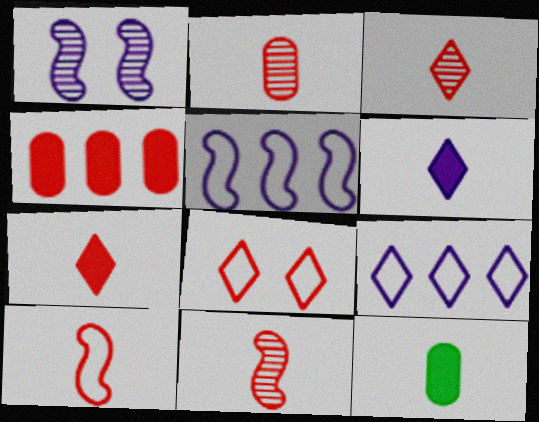[[2, 3, 11], 
[2, 7, 10], 
[4, 8, 11]]